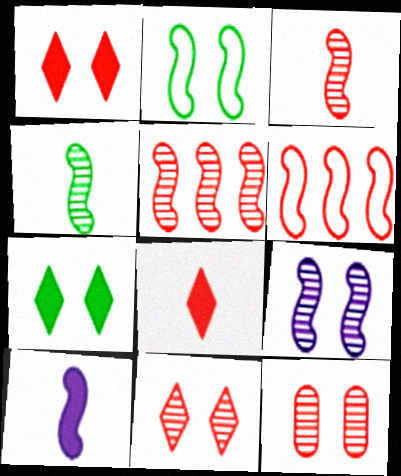[[2, 5, 10], 
[4, 5, 9], 
[6, 8, 12]]